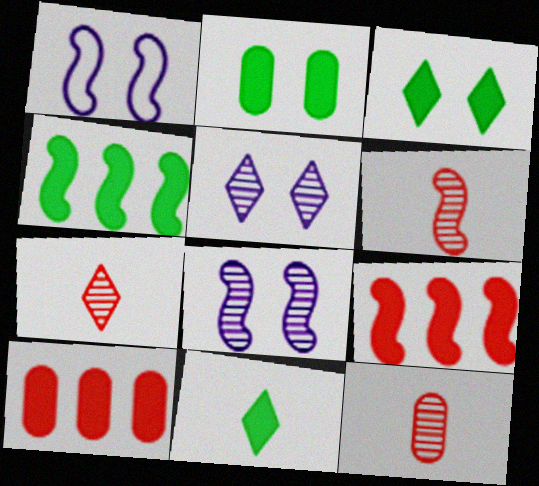[[1, 4, 6], 
[2, 4, 11], 
[6, 7, 12]]